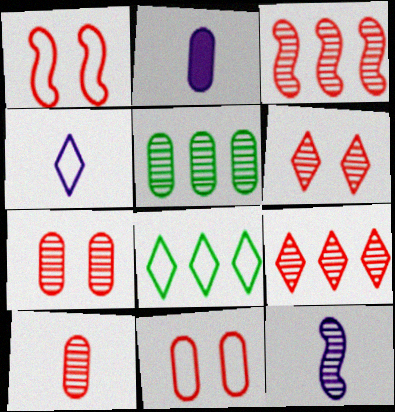[[2, 4, 12], 
[2, 5, 11], 
[3, 6, 10], 
[5, 6, 12]]